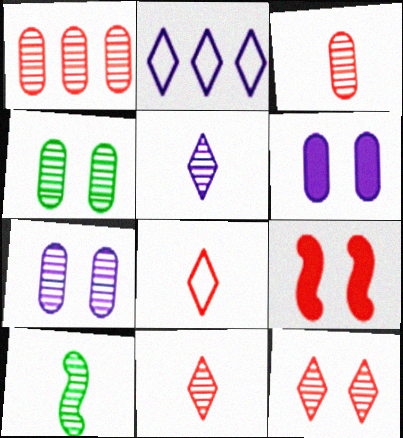[[1, 8, 9], 
[3, 5, 10]]